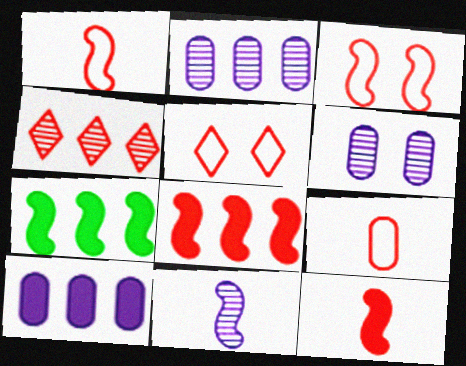[[3, 7, 11]]